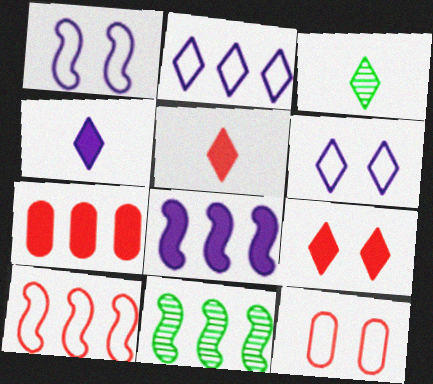[[1, 3, 7], 
[2, 3, 9], 
[2, 7, 11], 
[3, 8, 12], 
[4, 11, 12], 
[8, 10, 11]]